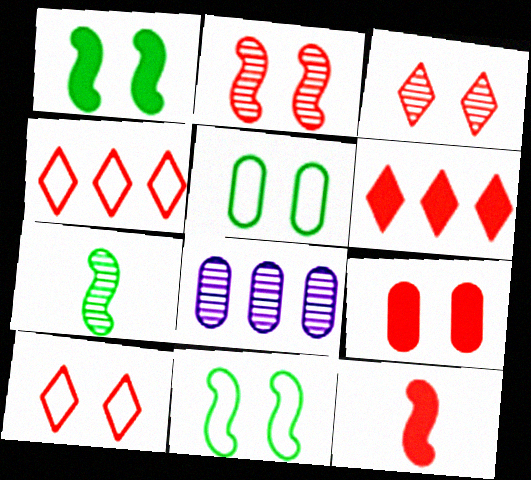[[2, 9, 10], 
[3, 7, 8], 
[6, 9, 12]]